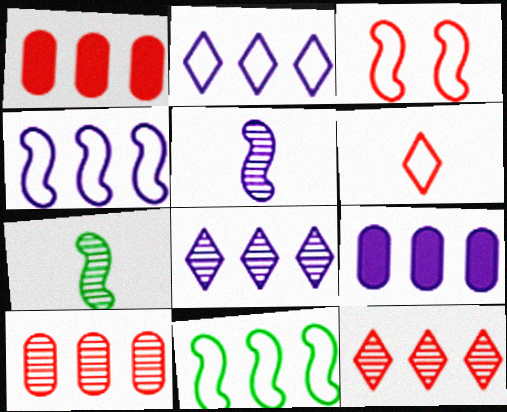[[1, 8, 11], 
[4, 8, 9], 
[9, 11, 12]]